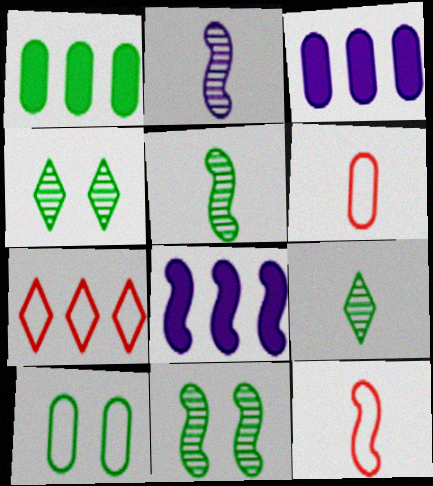[[3, 4, 12], 
[4, 6, 8], 
[8, 11, 12]]